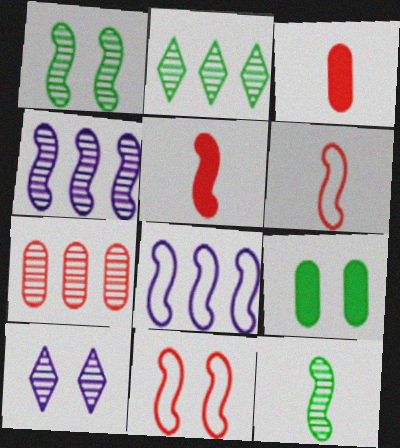[[1, 5, 8], 
[2, 4, 7], 
[7, 10, 12], 
[9, 10, 11]]